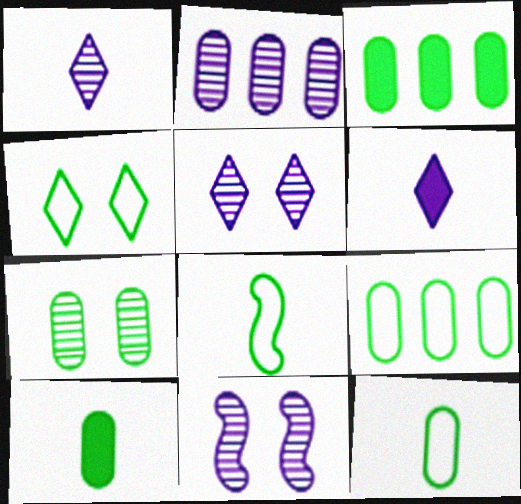[[1, 2, 11], 
[3, 7, 12], 
[4, 8, 9], 
[7, 9, 10]]